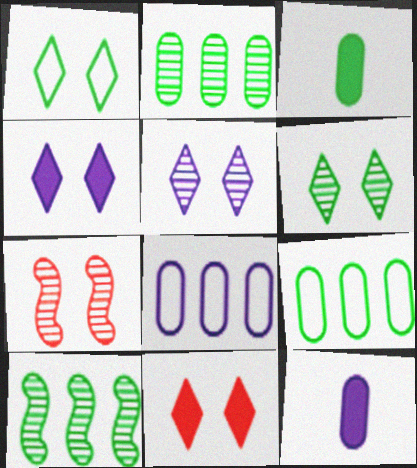[[1, 3, 10], 
[1, 5, 11]]